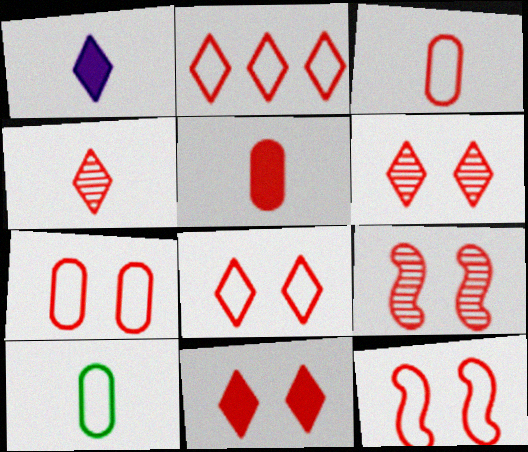[[2, 3, 12], 
[2, 4, 11], 
[2, 5, 9], 
[6, 8, 11], 
[7, 8, 12], 
[7, 9, 11]]